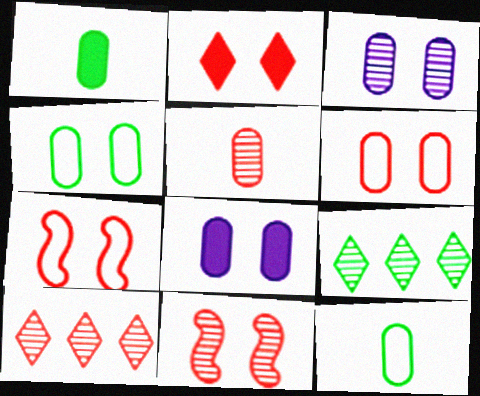[[2, 6, 11], 
[5, 10, 11]]